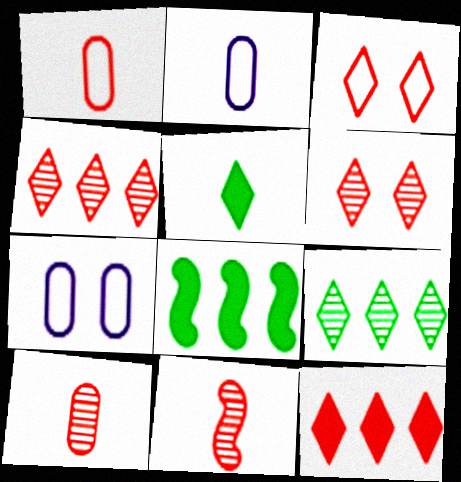[[2, 5, 11], 
[2, 6, 8]]